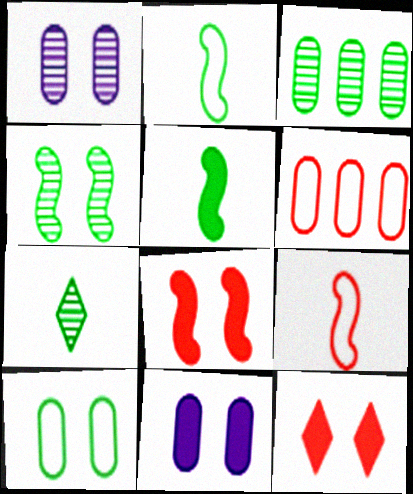[[3, 4, 7]]